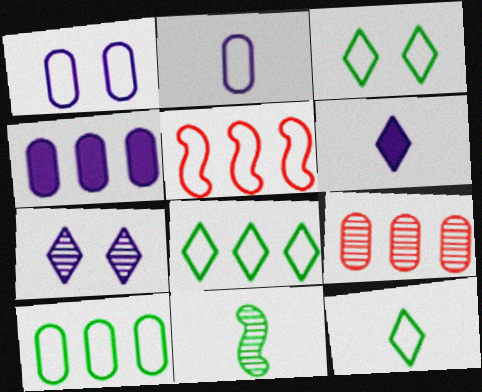[[1, 5, 12], 
[2, 3, 5], 
[3, 8, 12], 
[4, 9, 10], 
[7, 9, 11]]